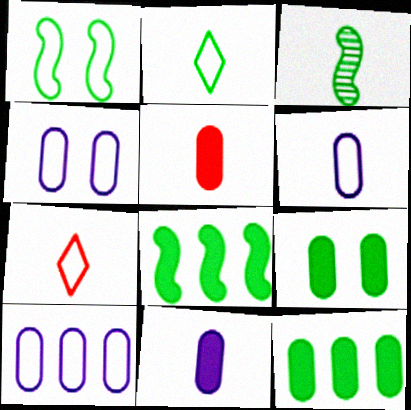[[1, 3, 8], 
[1, 7, 10], 
[3, 7, 11], 
[4, 6, 10]]